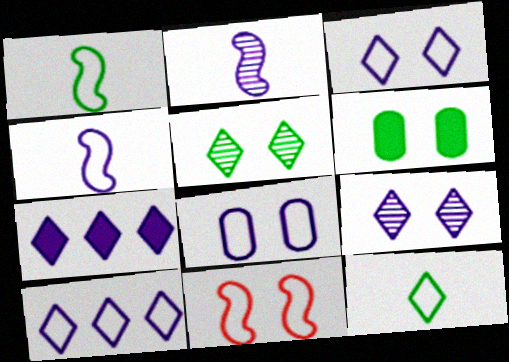[[2, 7, 8], 
[4, 8, 10], 
[6, 9, 11]]